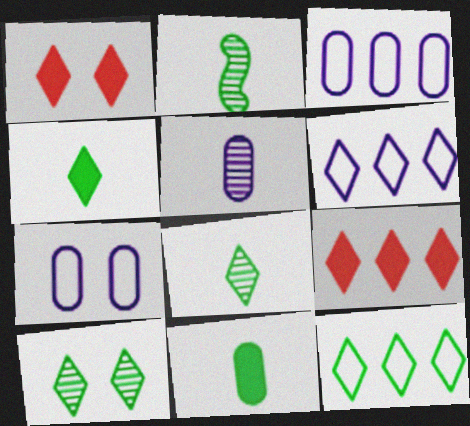[[1, 2, 3], 
[1, 6, 8], 
[2, 7, 9], 
[4, 10, 12]]